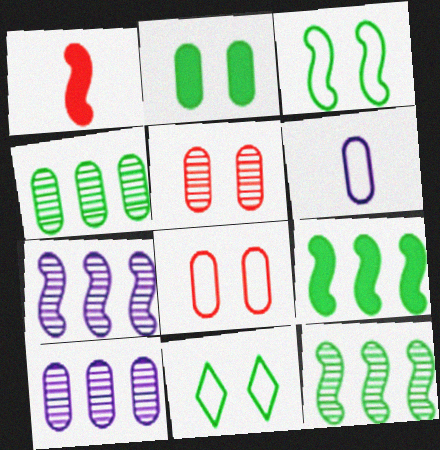[[1, 3, 7], 
[1, 10, 11]]